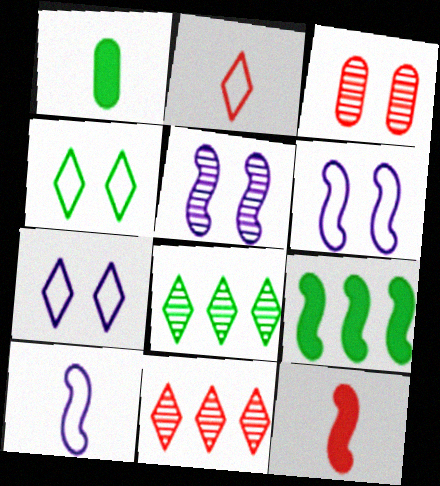[[1, 6, 11]]